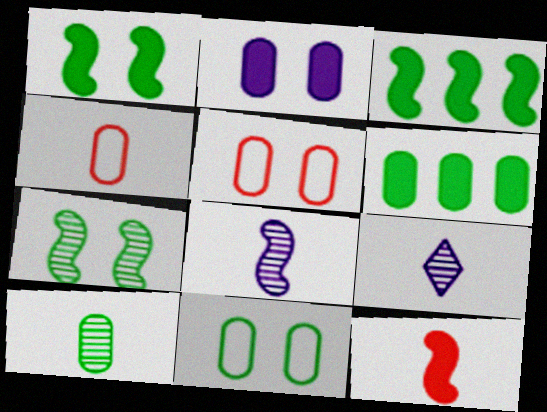[[3, 5, 9], 
[6, 10, 11]]